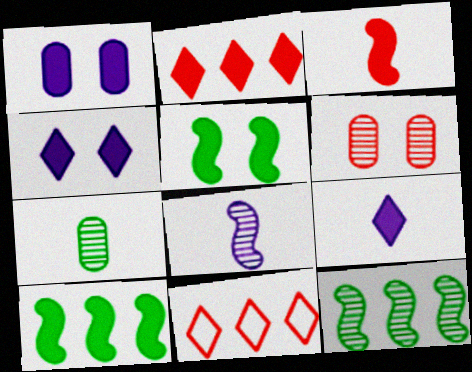[[3, 6, 11]]